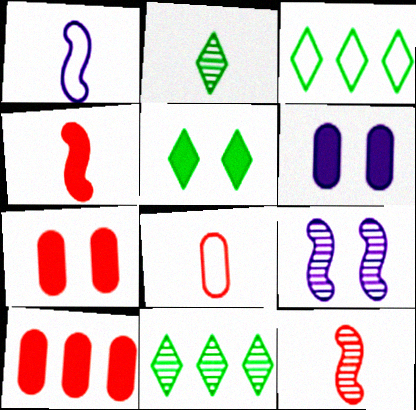[[1, 7, 11], 
[2, 3, 5], 
[3, 6, 12]]